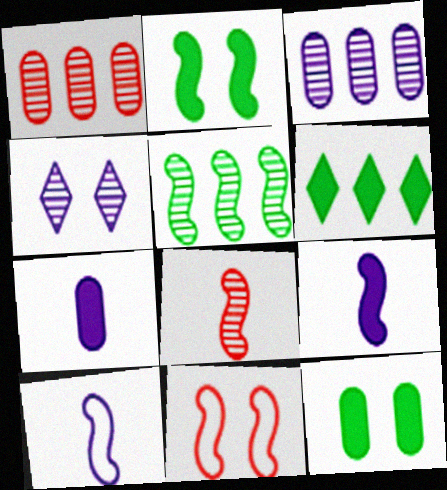[[4, 11, 12], 
[5, 9, 11]]